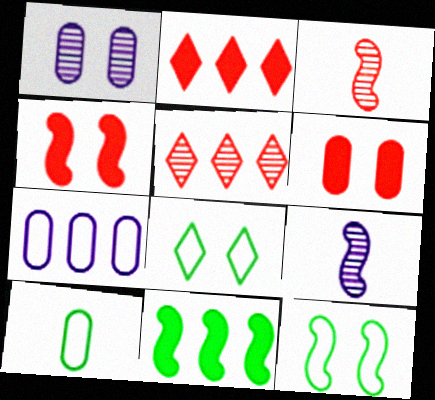[[1, 4, 8], 
[5, 7, 11]]